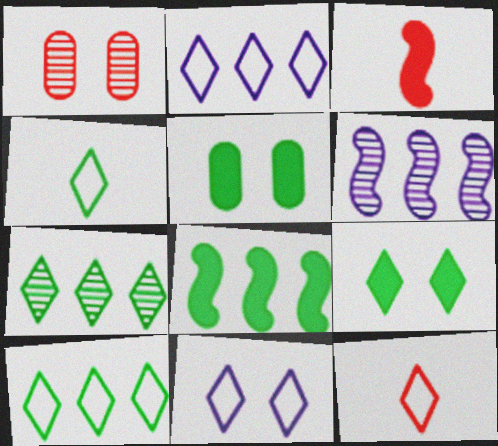[[4, 7, 9], 
[5, 6, 12], 
[10, 11, 12]]